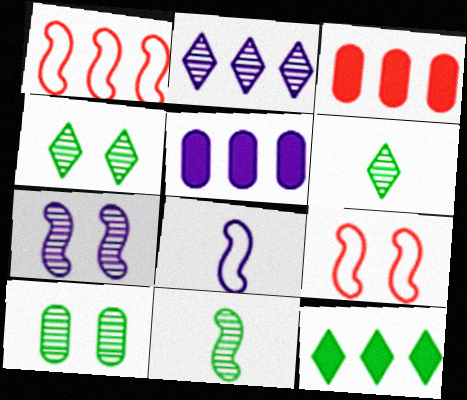[[3, 4, 8], 
[5, 6, 9]]